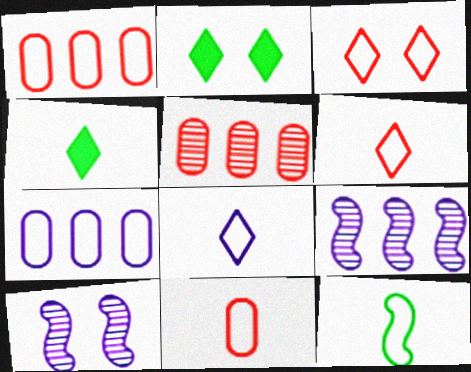[[1, 4, 10], 
[2, 9, 11], 
[3, 7, 12], 
[8, 11, 12]]